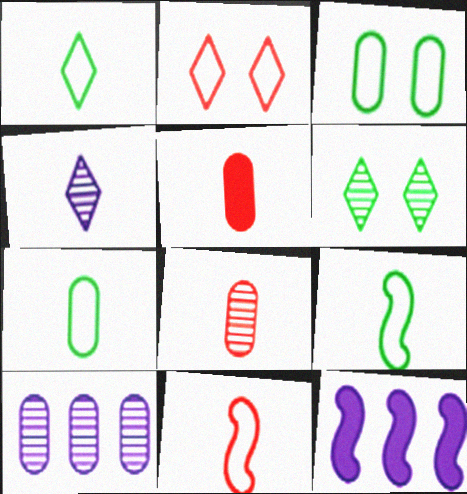[[1, 7, 9], 
[3, 5, 10], 
[4, 5, 9]]